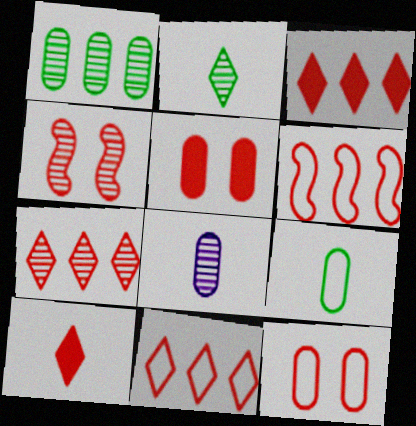[[3, 7, 11]]